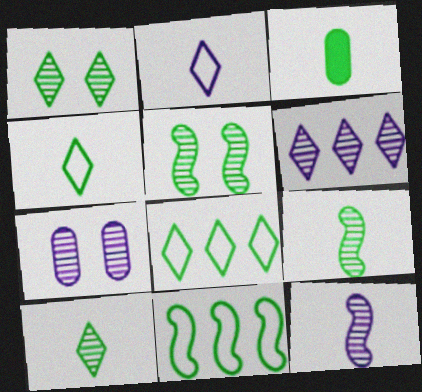[[1, 3, 11], 
[3, 4, 9], 
[3, 5, 8], 
[6, 7, 12]]